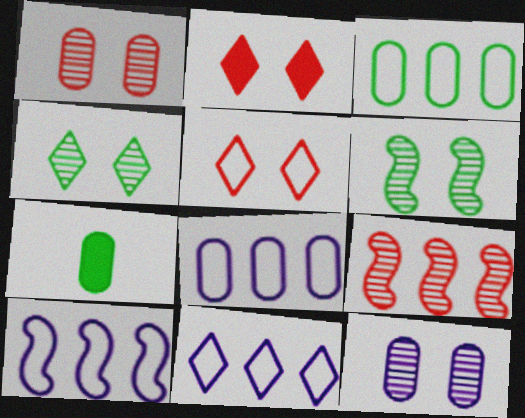[[1, 7, 8], 
[8, 10, 11]]